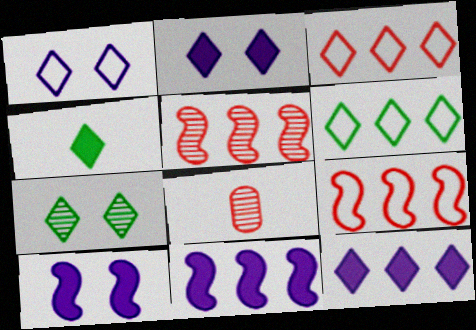[[4, 6, 7], 
[6, 8, 10]]